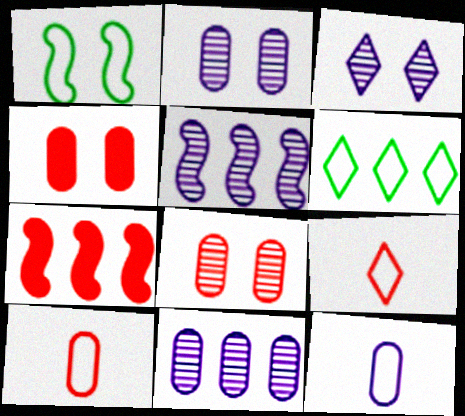[[1, 3, 4], 
[6, 7, 11], 
[7, 8, 9]]